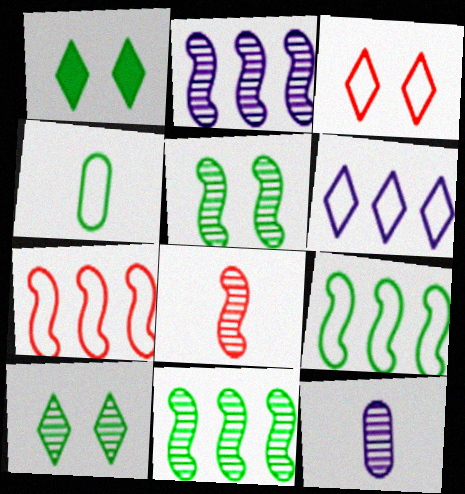[[1, 4, 11], 
[1, 7, 12], 
[2, 5, 8]]